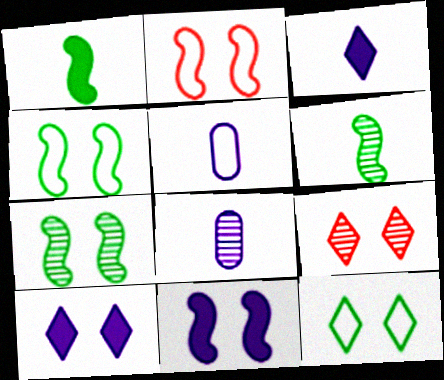[[2, 7, 11], 
[9, 10, 12]]